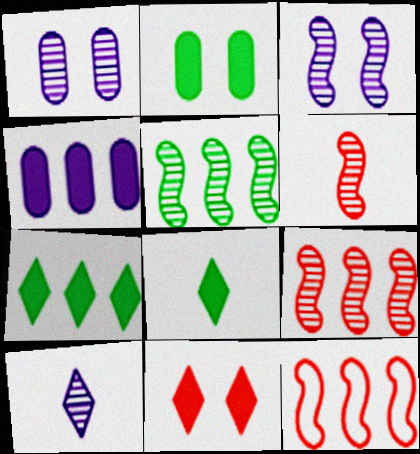[[1, 8, 12], 
[2, 10, 12], 
[3, 5, 6]]